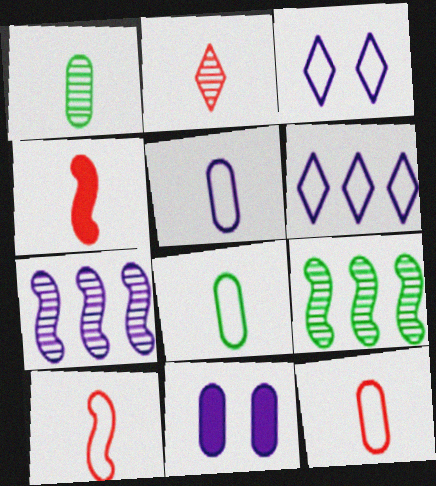[[2, 4, 12], 
[5, 8, 12]]